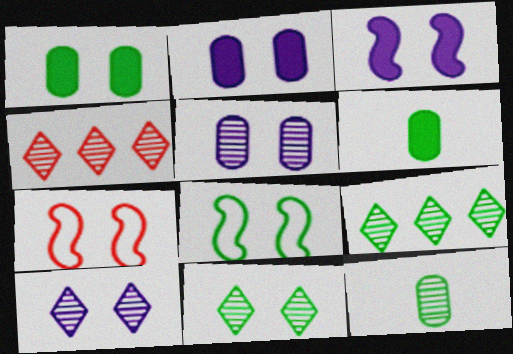[[1, 7, 10], 
[1, 8, 11], 
[2, 7, 11], 
[6, 8, 9]]